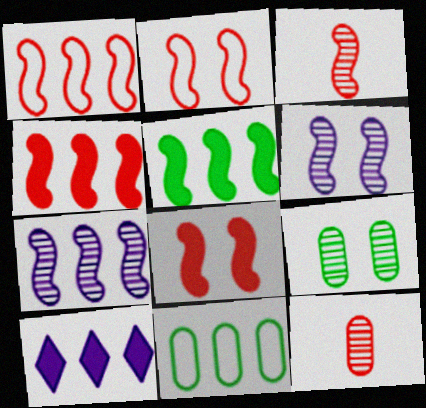[[1, 3, 8], 
[1, 5, 7], 
[2, 3, 4]]